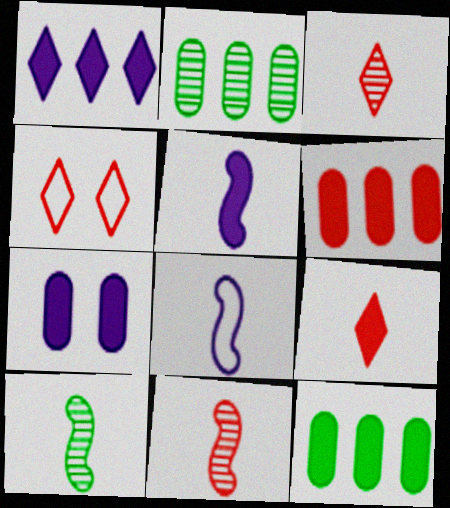[[1, 5, 7], 
[2, 4, 5], 
[4, 6, 11]]